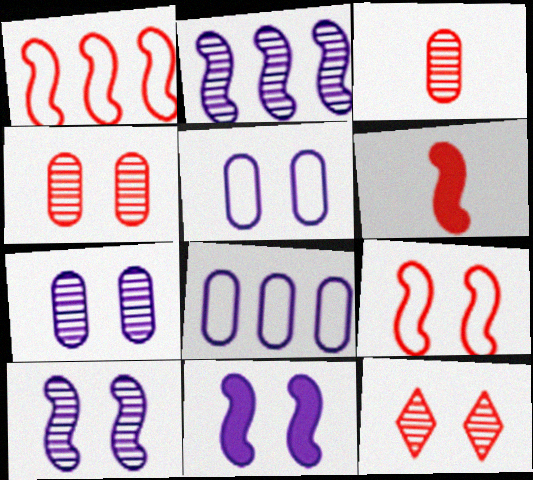[]